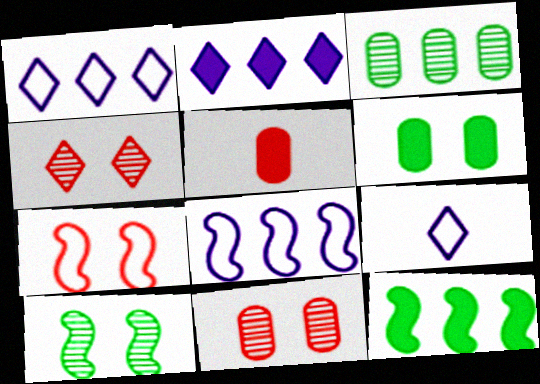[[1, 5, 10], 
[9, 11, 12]]